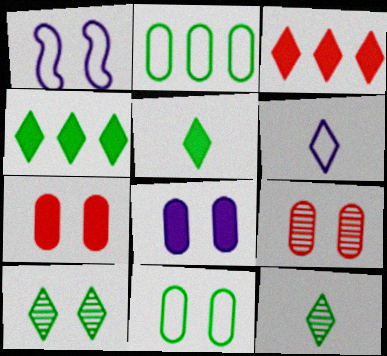[[1, 7, 10], 
[3, 6, 10], 
[8, 9, 11]]